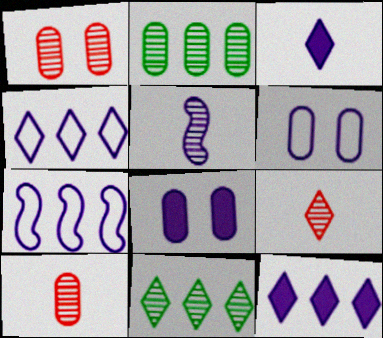[[1, 5, 11], 
[4, 5, 8], 
[5, 6, 12]]